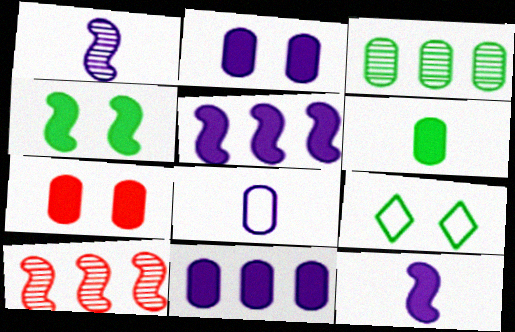[[3, 7, 8], 
[6, 7, 11]]